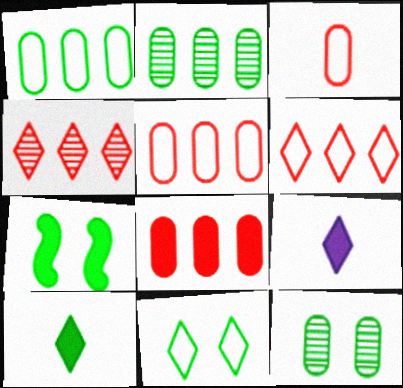[[4, 9, 11], 
[7, 8, 9], 
[7, 11, 12]]